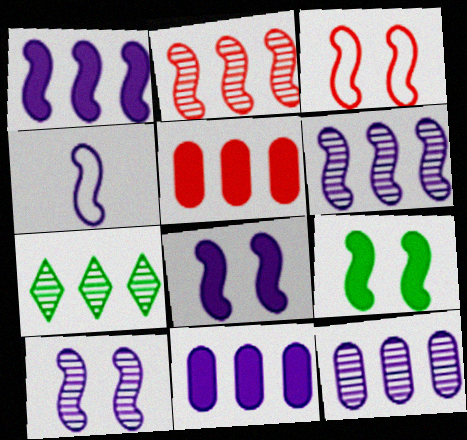[[1, 4, 10], 
[2, 4, 9], 
[2, 7, 12], 
[3, 9, 10], 
[4, 6, 8]]